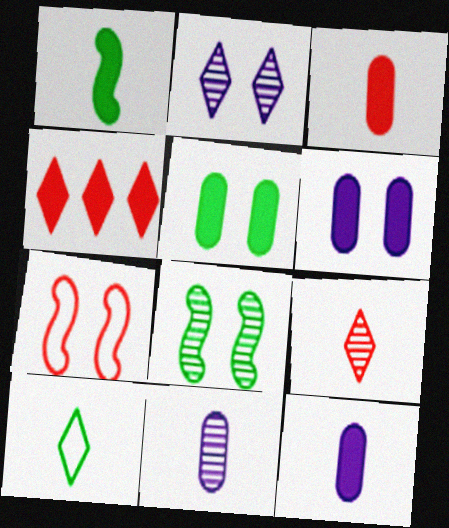[[1, 4, 6], 
[2, 4, 10], 
[2, 5, 7]]